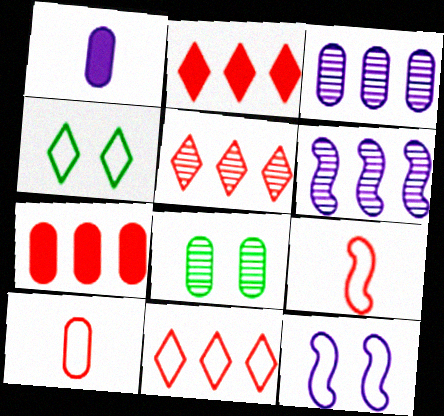[[2, 5, 11]]